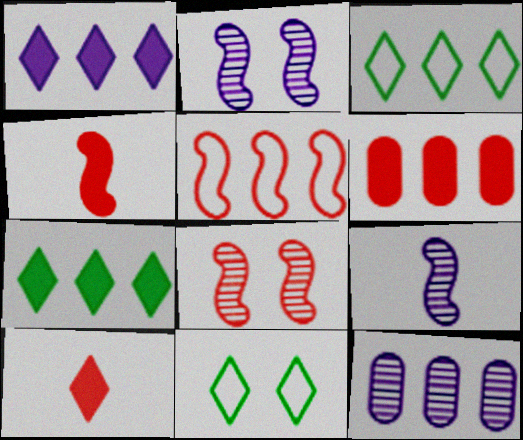[[4, 5, 8], 
[4, 11, 12], 
[5, 7, 12], 
[6, 9, 11]]